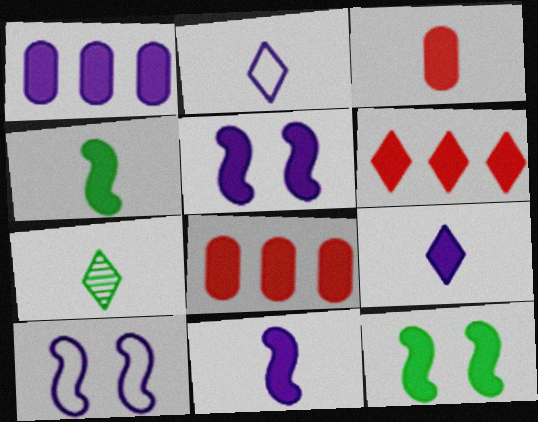[[1, 5, 9], 
[3, 4, 9], 
[7, 8, 10], 
[8, 9, 12]]